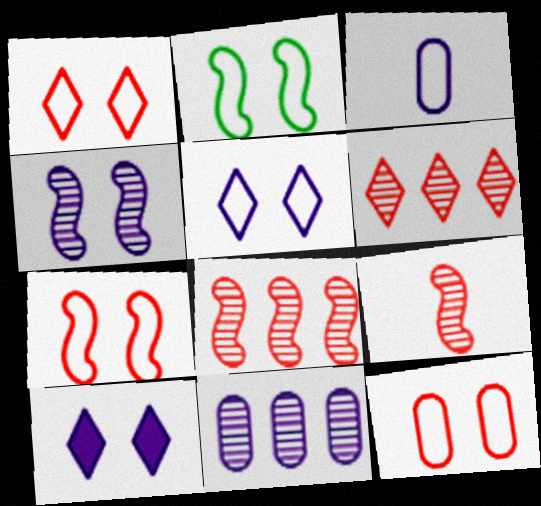[[1, 7, 12], 
[2, 5, 12]]